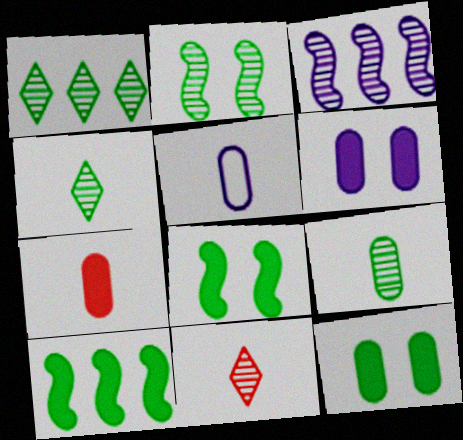[[1, 2, 9], 
[5, 7, 9]]